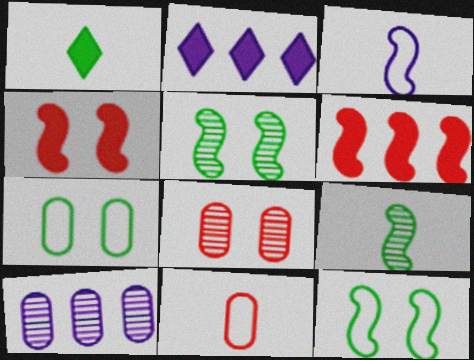[[2, 5, 11], 
[3, 5, 6]]